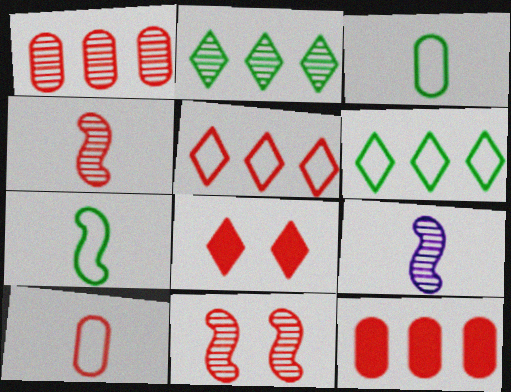[]